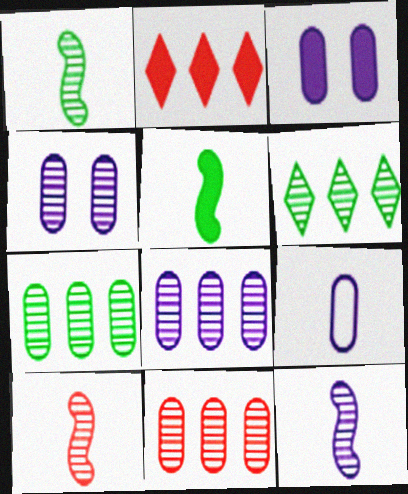[[1, 10, 12], 
[2, 3, 5], 
[3, 8, 9], 
[4, 6, 10], 
[7, 8, 11]]